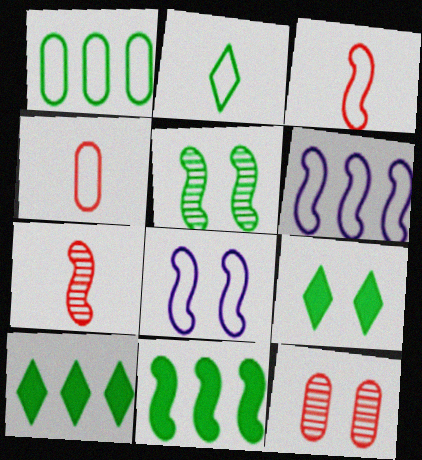[[7, 8, 11], 
[8, 9, 12]]